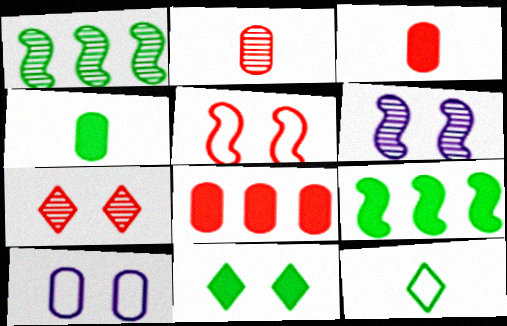[[4, 9, 11], 
[6, 8, 12]]